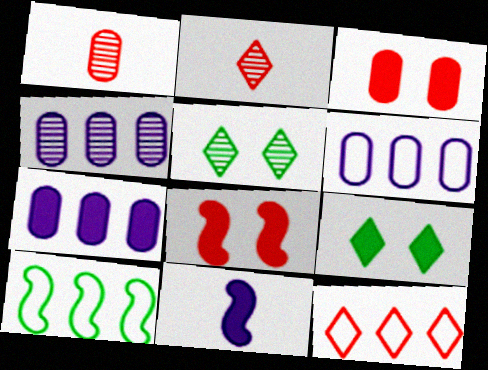[[1, 8, 12], 
[4, 6, 7], 
[6, 10, 12]]